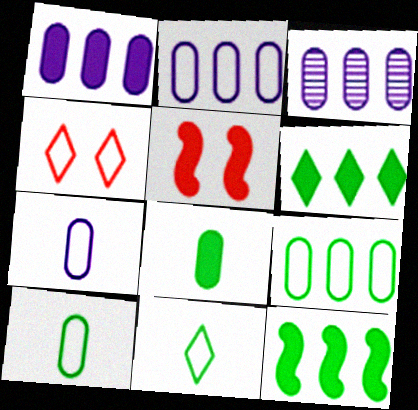[[1, 2, 3], 
[3, 5, 11]]